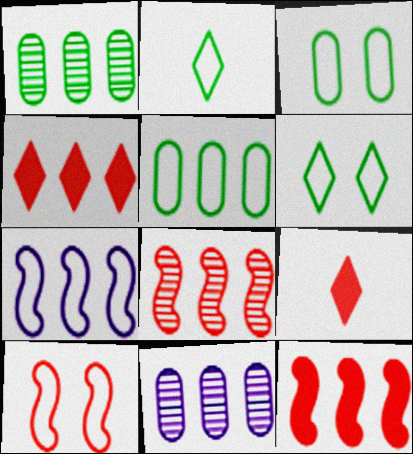[[1, 4, 7]]